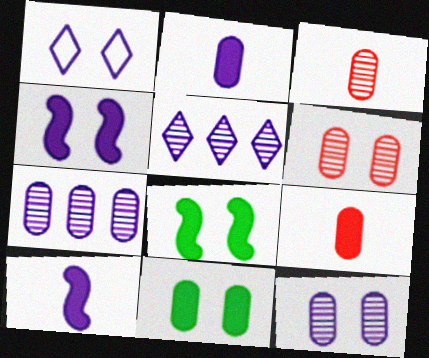[[1, 4, 12], 
[1, 6, 8], 
[1, 7, 10]]